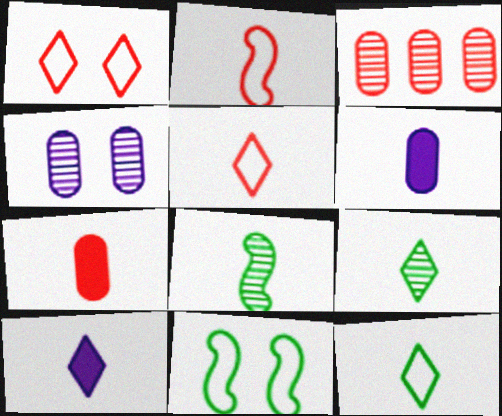[[2, 6, 9], 
[3, 10, 11], 
[5, 6, 8], 
[5, 9, 10]]